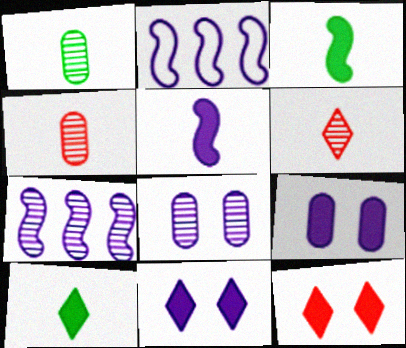[[1, 2, 12]]